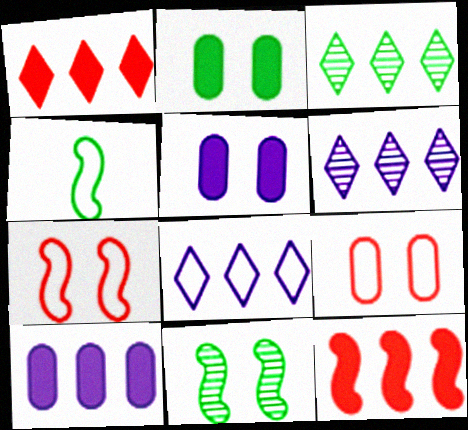[[1, 3, 8], 
[2, 3, 4], 
[4, 8, 9]]